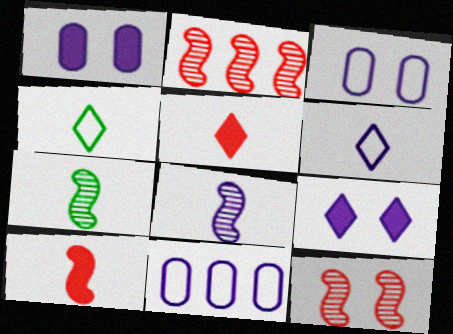[[1, 2, 4], 
[8, 9, 11]]